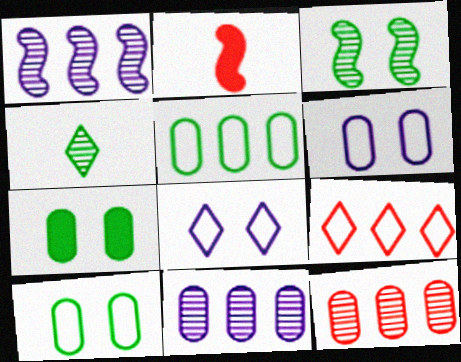[]